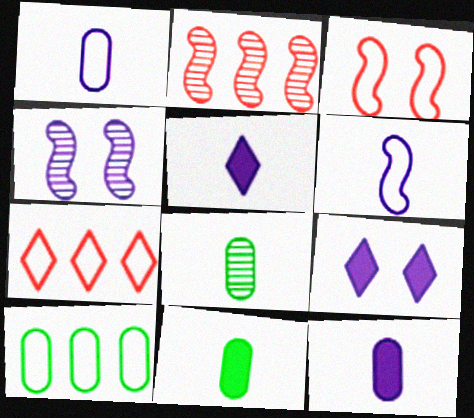[[4, 7, 11]]